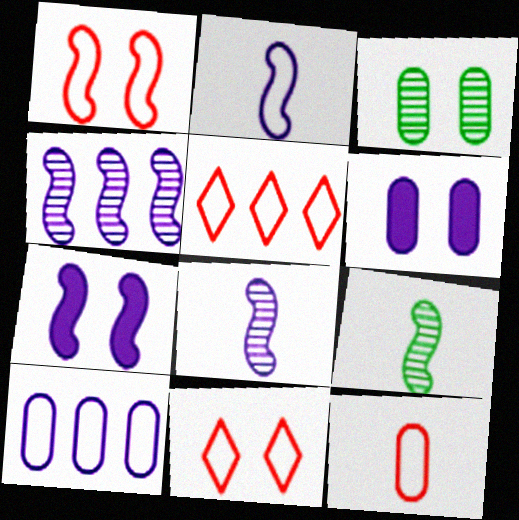[[1, 5, 12], 
[2, 4, 7], 
[3, 7, 11], 
[5, 6, 9]]